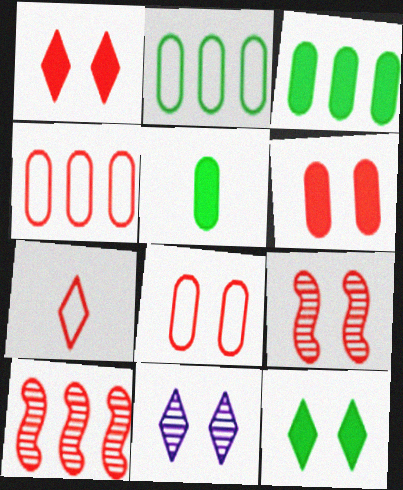[[1, 8, 9], 
[6, 7, 10]]